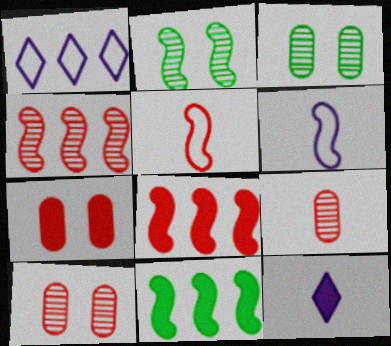[[2, 6, 8], 
[7, 11, 12]]